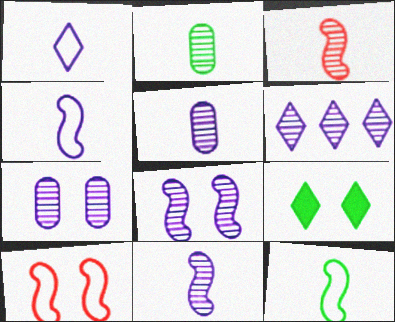[[5, 6, 8], 
[6, 7, 11], 
[7, 9, 10]]